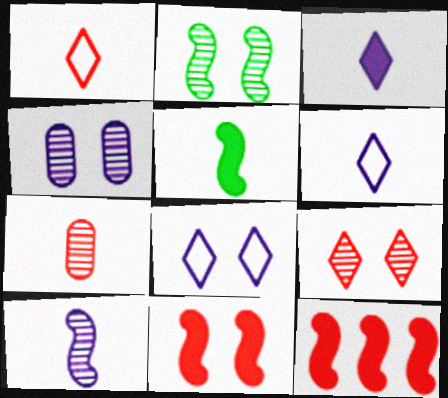[[2, 4, 9], 
[5, 6, 7]]